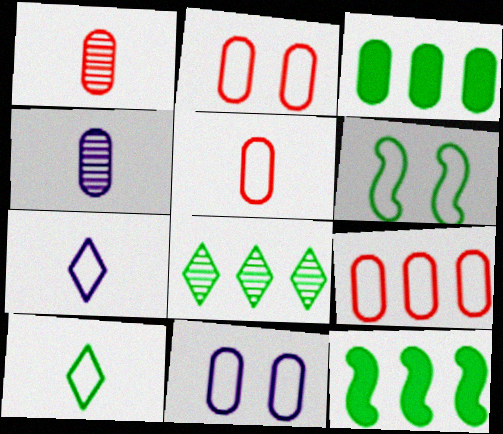[[1, 3, 11], 
[2, 3, 4], 
[2, 5, 9], 
[6, 7, 9]]